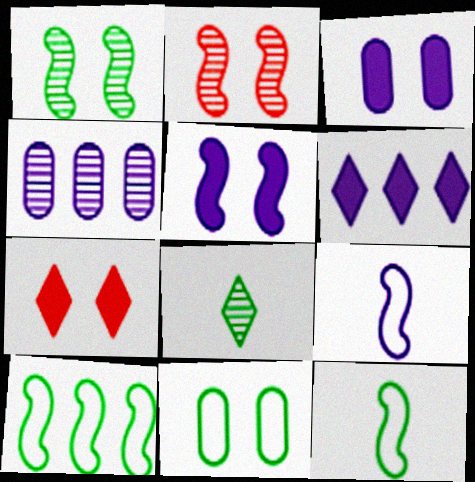[[2, 4, 8], 
[4, 7, 12]]